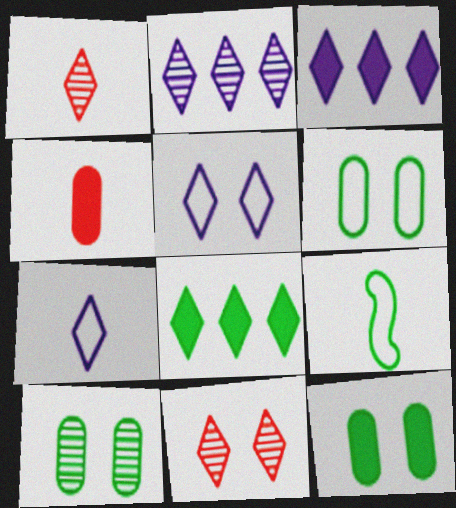[[1, 5, 8], 
[6, 10, 12], 
[7, 8, 11], 
[8, 9, 10]]